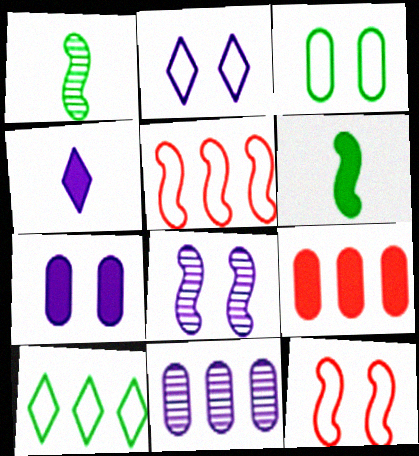[[1, 2, 9], 
[2, 3, 12], 
[2, 7, 8], 
[5, 6, 8]]